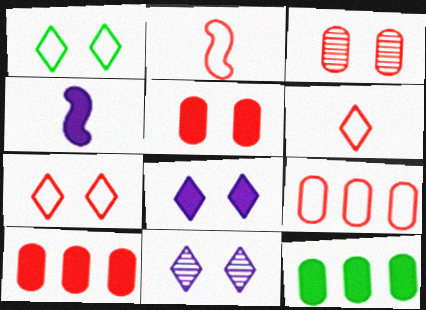[[2, 7, 9], 
[2, 11, 12]]